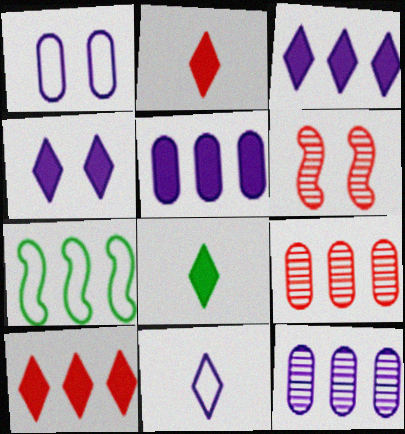[[3, 7, 9], 
[4, 8, 10], 
[7, 10, 12]]